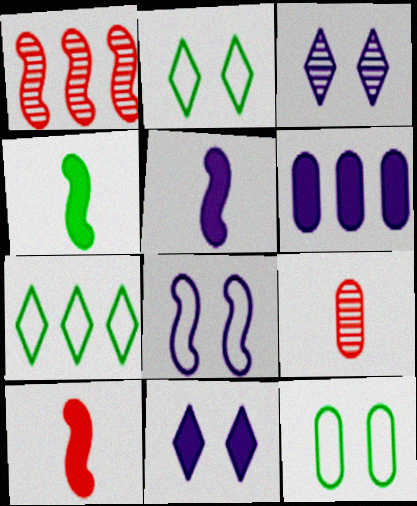[[1, 4, 8], 
[1, 6, 7], 
[4, 5, 10], 
[5, 6, 11], 
[6, 9, 12]]